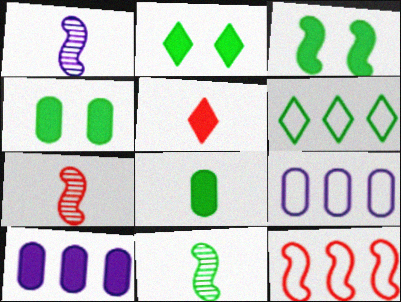[[1, 3, 12], 
[1, 7, 11], 
[2, 3, 4], 
[2, 7, 9], 
[3, 5, 10], 
[4, 6, 11], 
[6, 9, 12]]